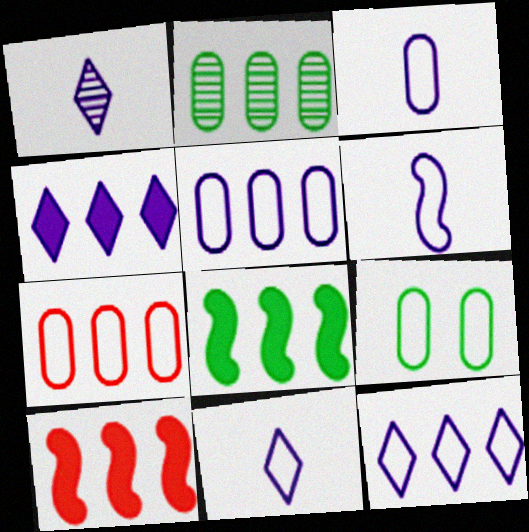[[1, 9, 10], 
[2, 10, 12], 
[3, 6, 11], 
[3, 7, 9]]